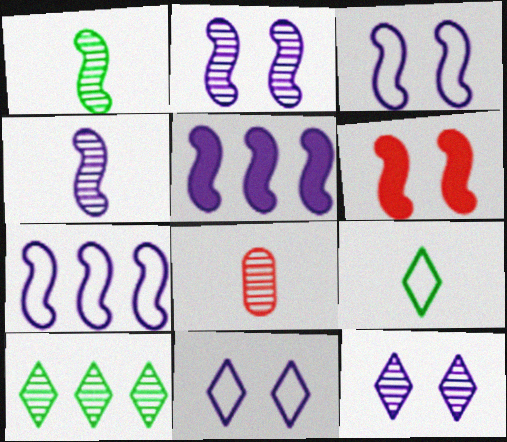[[1, 6, 7], 
[2, 8, 10], 
[3, 4, 5]]